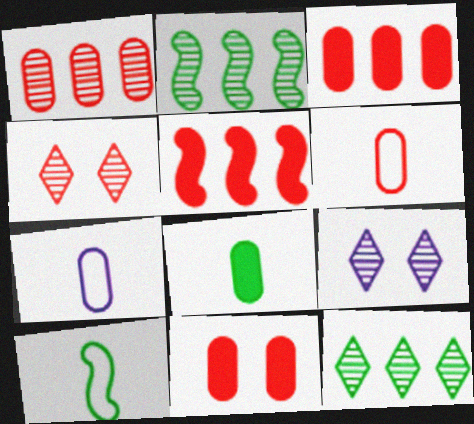[[1, 6, 11], 
[3, 9, 10], 
[4, 5, 6]]